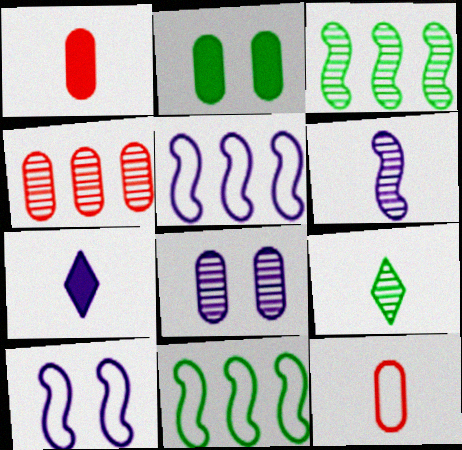[[2, 9, 11], 
[5, 7, 8]]